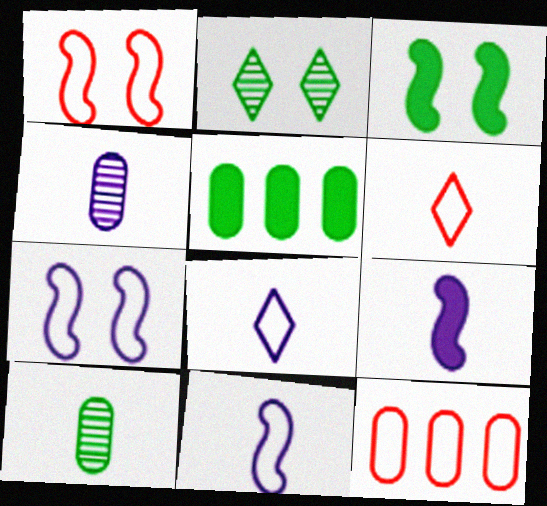[[1, 6, 12], 
[2, 9, 12], 
[4, 8, 9], 
[6, 9, 10]]